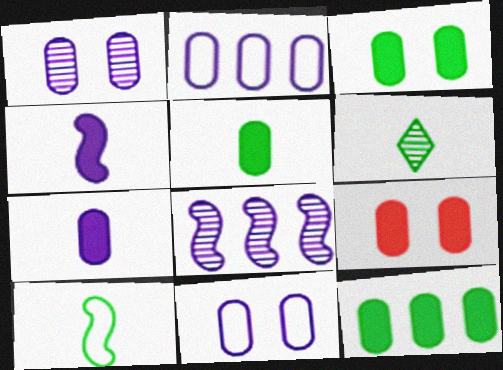[[1, 2, 7], 
[3, 5, 12], 
[5, 6, 10], 
[7, 9, 12]]